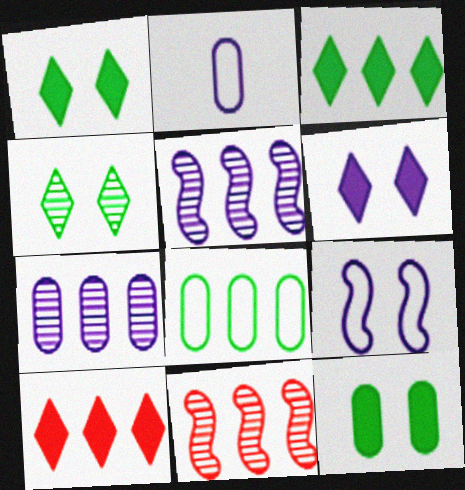[[1, 2, 11], 
[2, 5, 6], 
[5, 8, 10]]